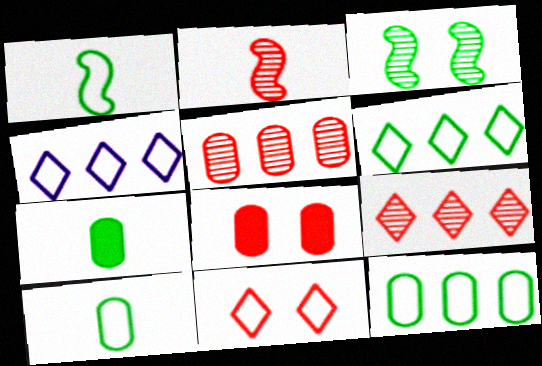[[3, 6, 7]]